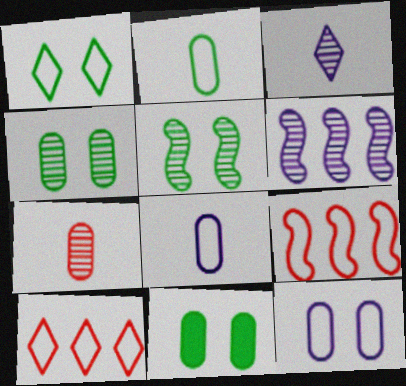[[1, 5, 11], 
[1, 8, 9], 
[3, 9, 11]]